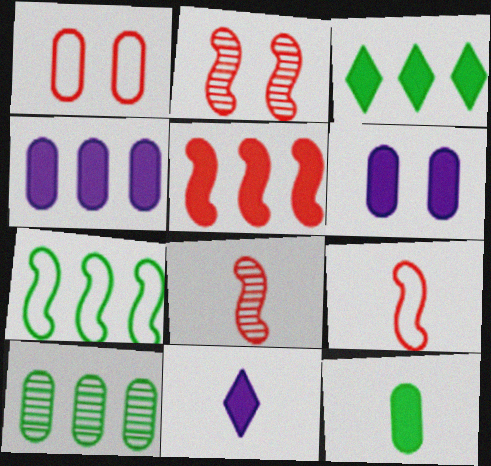[[2, 5, 9], 
[3, 4, 5], 
[3, 7, 10]]